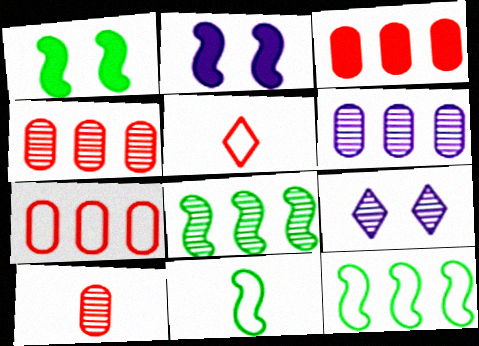[[1, 5, 6], 
[1, 8, 11], 
[3, 4, 7], 
[3, 9, 11], 
[8, 9, 10]]